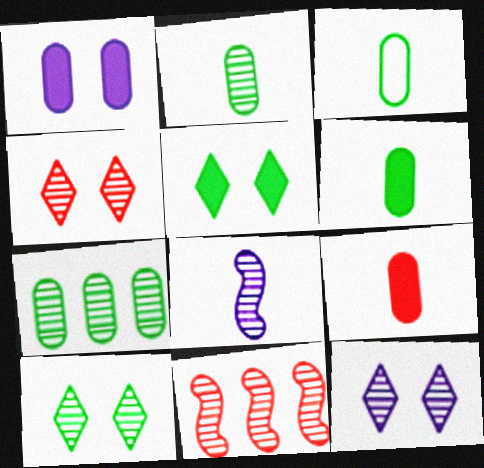[[2, 3, 6], 
[2, 11, 12], 
[4, 7, 8], 
[4, 10, 12]]